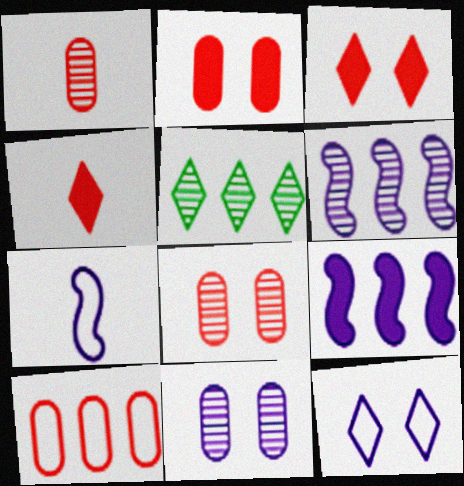[[1, 2, 10], 
[2, 5, 7], 
[4, 5, 12], 
[5, 9, 10]]